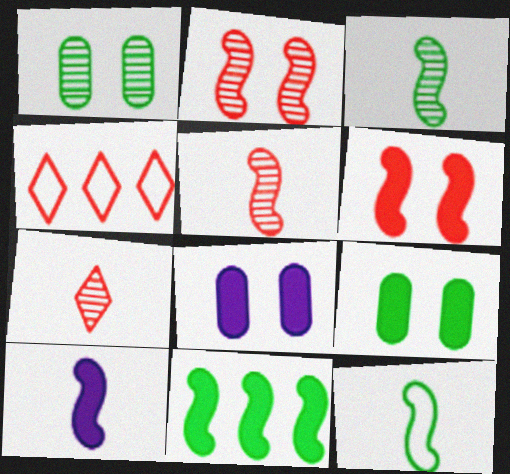[[1, 4, 10], 
[3, 4, 8], 
[5, 10, 12], 
[6, 10, 11]]